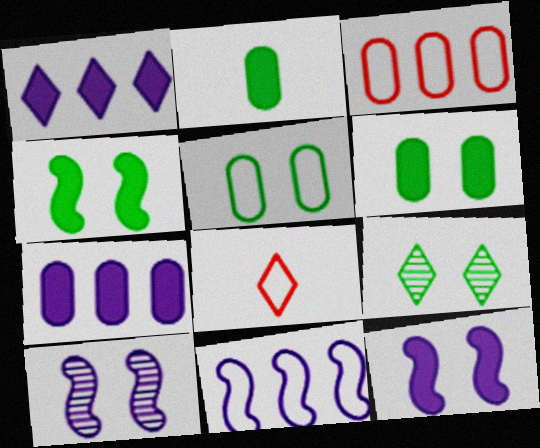[[1, 8, 9], 
[4, 5, 9], 
[5, 8, 11]]